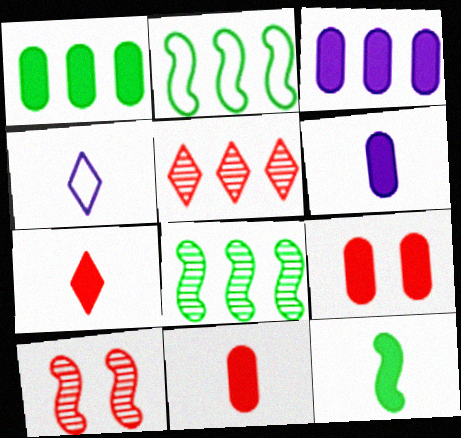[[1, 4, 10], 
[1, 6, 9], 
[2, 3, 5], 
[4, 8, 9], 
[6, 7, 12]]